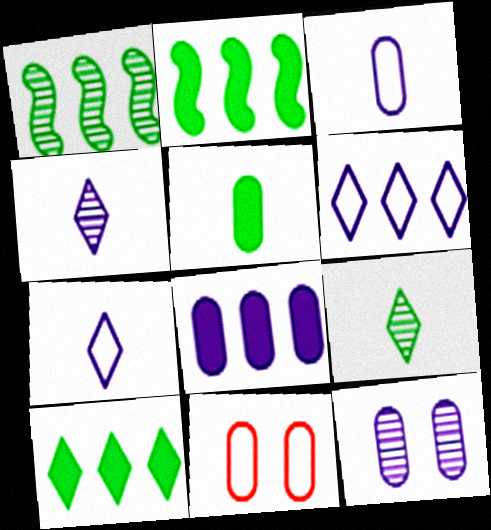[[2, 4, 11], 
[3, 8, 12]]